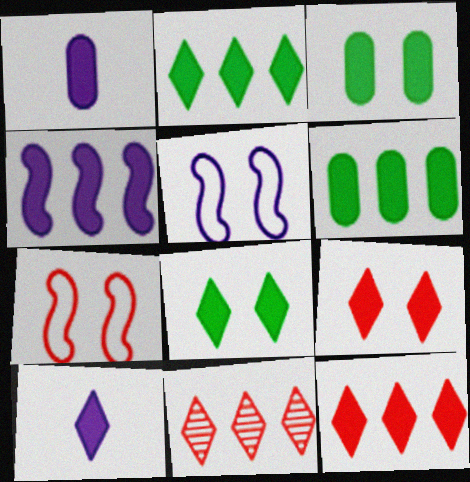[[2, 9, 10], 
[4, 6, 12], 
[8, 10, 12]]